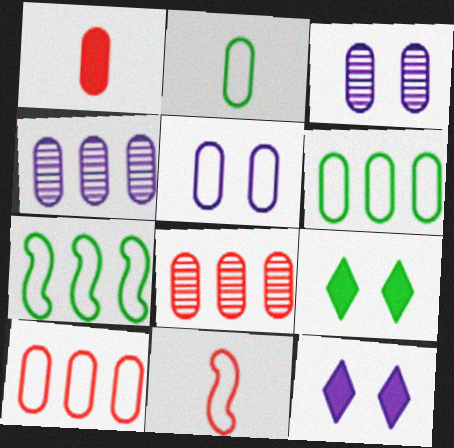[[1, 3, 6], 
[2, 5, 10], 
[4, 9, 11]]